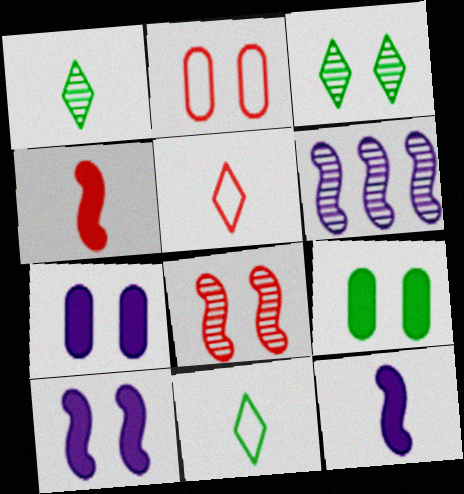[[2, 3, 10], 
[5, 6, 9]]